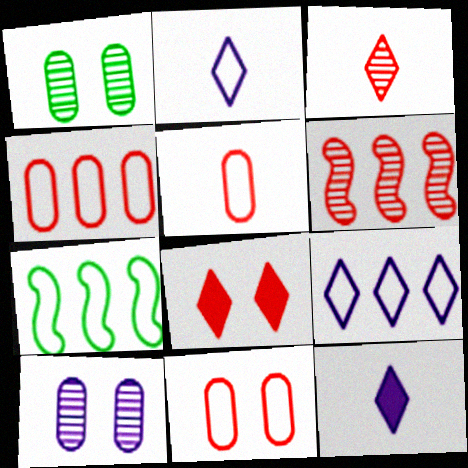[[2, 7, 11], 
[4, 5, 11], 
[4, 7, 9], 
[5, 6, 8]]